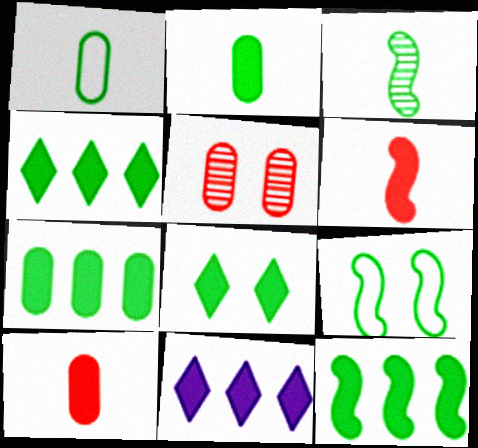[[2, 8, 12], 
[3, 9, 12], 
[4, 7, 12]]